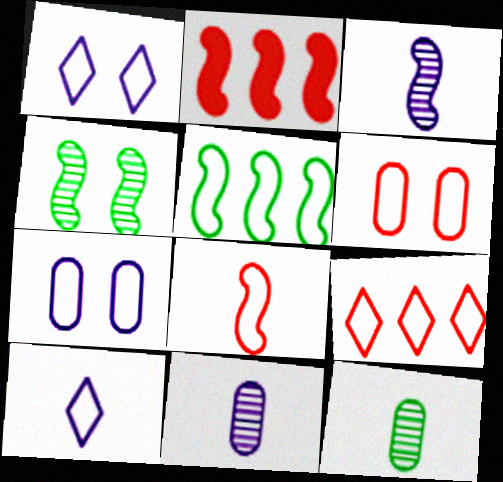[[1, 2, 12], 
[5, 6, 10], 
[6, 8, 9]]